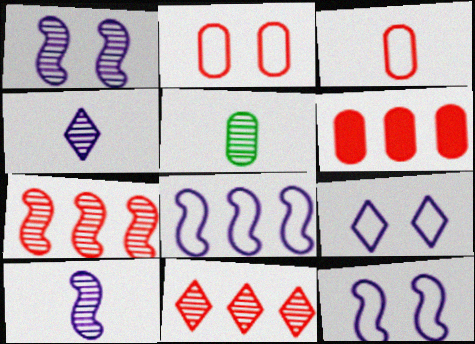[[1, 5, 11]]